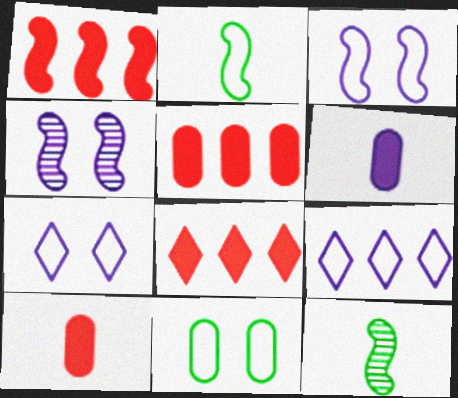[[1, 2, 4], 
[1, 3, 12], 
[1, 5, 8], 
[4, 6, 9], 
[5, 7, 12]]